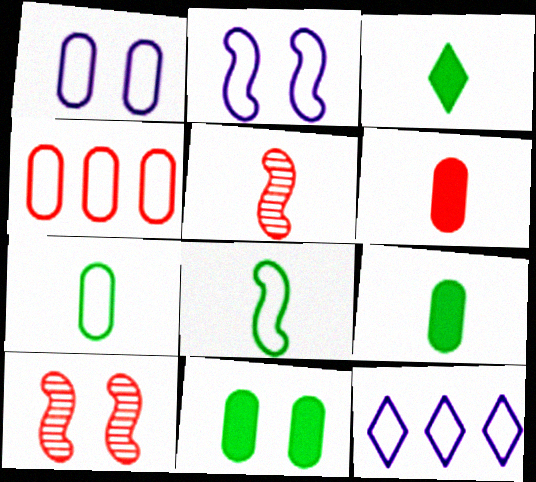[[1, 4, 7], 
[5, 11, 12], 
[9, 10, 12]]